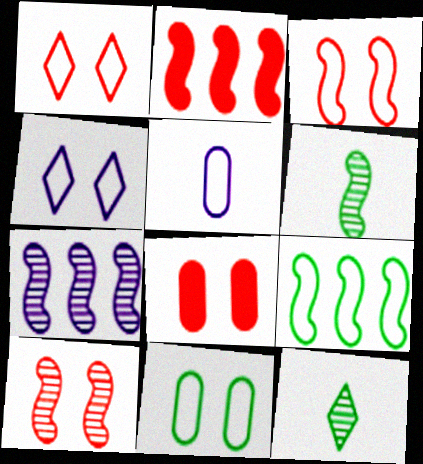[[1, 5, 9], 
[1, 8, 10], 
[2, 7, 9], 
[3, 4, 11], 
[6, 7, 10]]